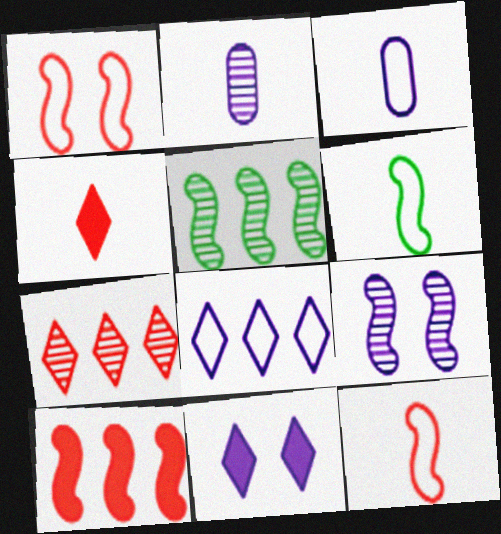[[2, 4, 6], 
[6, 9, 10]]